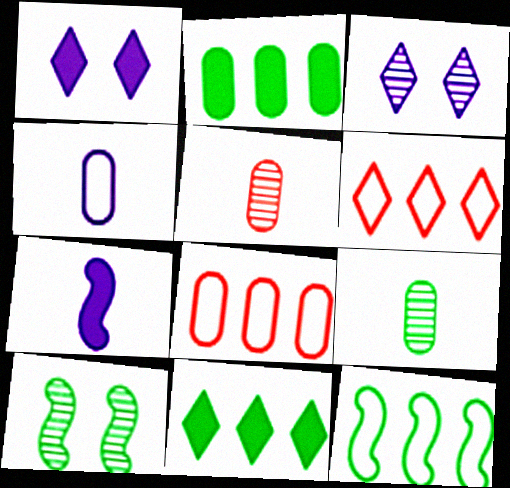[[1, 5, 12]]